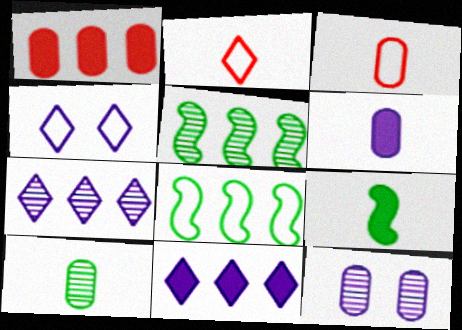[[1, 7, 8], 
[3, 4, 8], 
[3, 6, 10]]